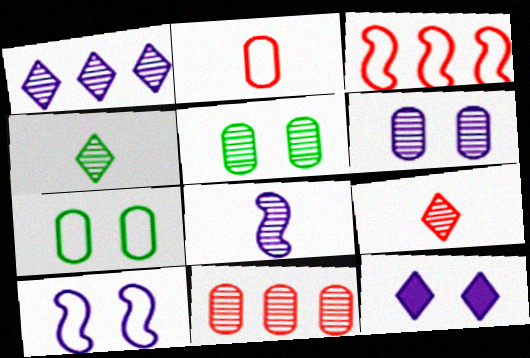[[1, 6, 8], 
[6, 10, 12]]